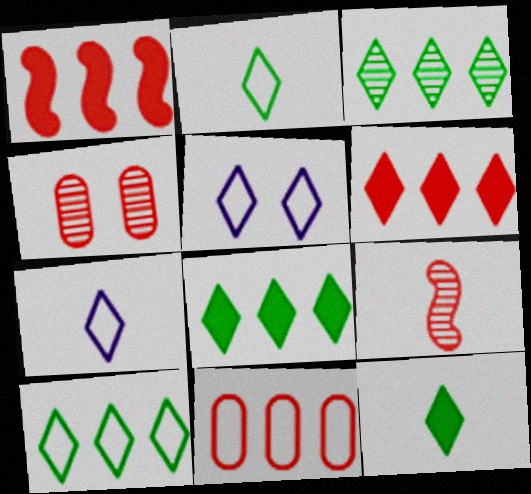[[3, 8, 10]]